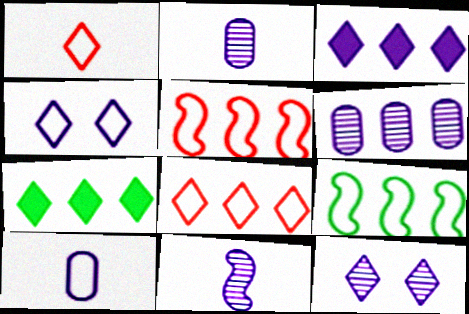[[1, 7, 12], 
[5, 6, 7], 
[6, 11, 12]]